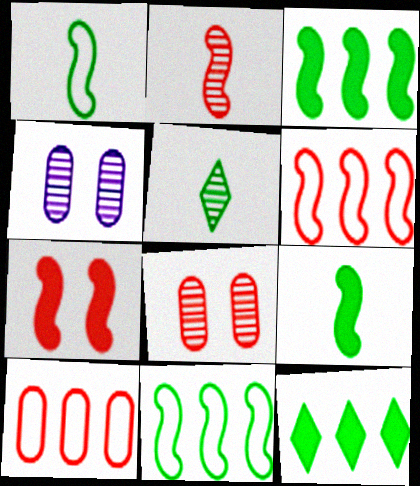[[2, 6, 7]]